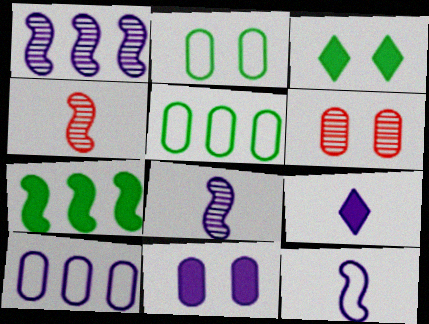[[2, 6, 11], 
[3, 4, 10]]